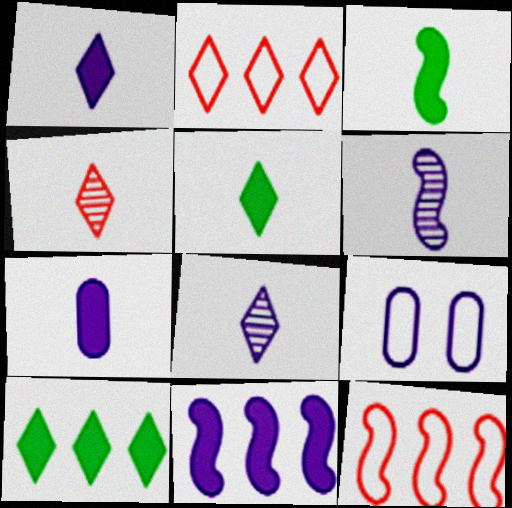[[8, 9, 11]]